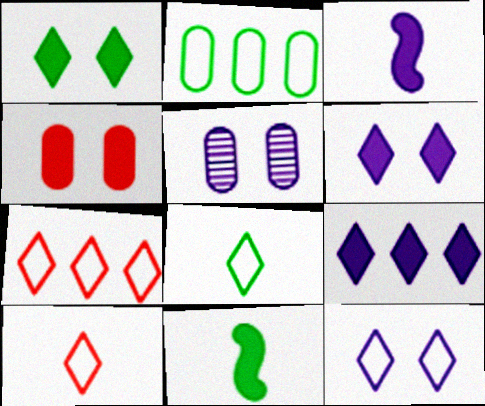[[4, 9, 11], 
[5, 7, 11], 
[7, 8, 12]]